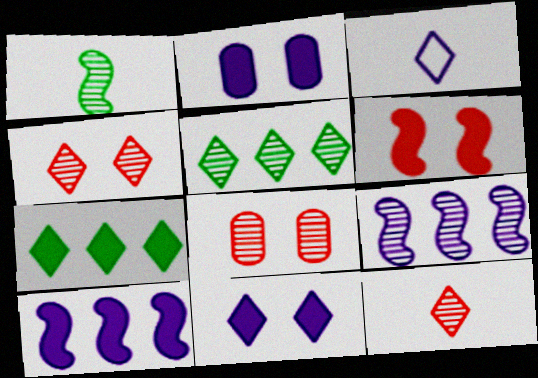[[2, 3, 9], 
[3, 4, 7]]